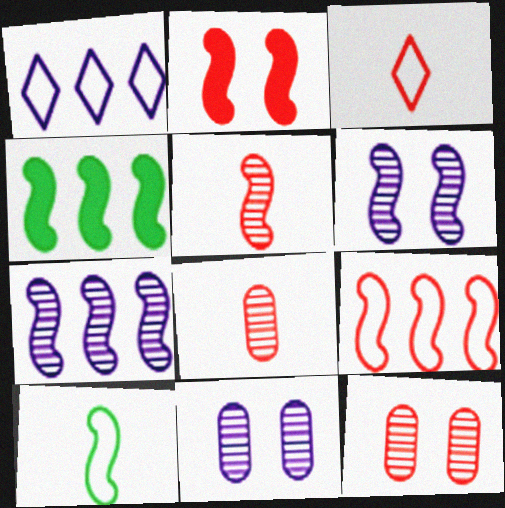[[2, 5, 9], 
[2, 7, 10], 
[3, 4, 11], 
[4, 7, 9]]